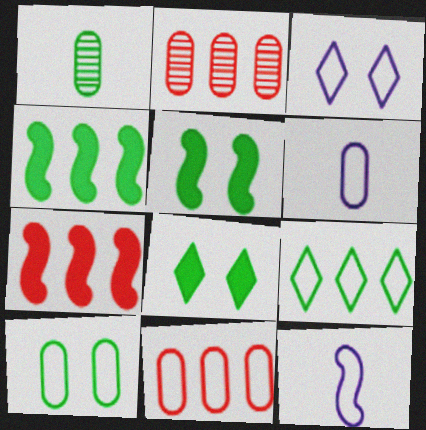[[1, 3, 7], 
[1, 5, 9], 
[2, 8, 12], 
[6, 10, 11]]